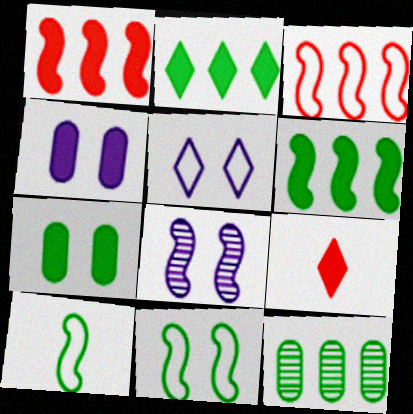[[1, 8, 10], 
[4, 5, 8], 
[4, 6, 9]]